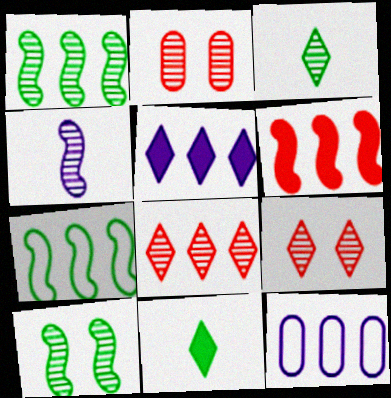[]